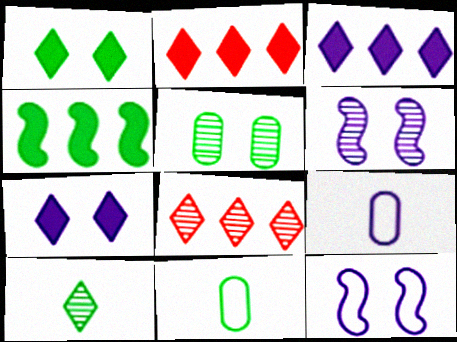[[2, 6, 11], 
[3, 6, 9]]